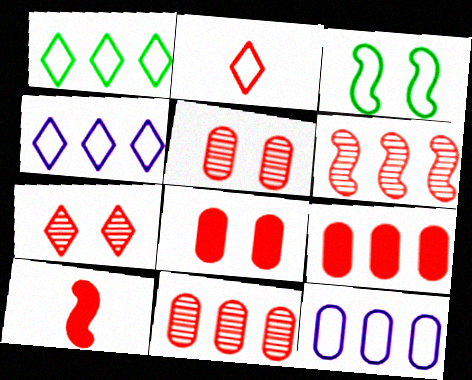[[2, 3, 12], 
[2, 6, 8]]